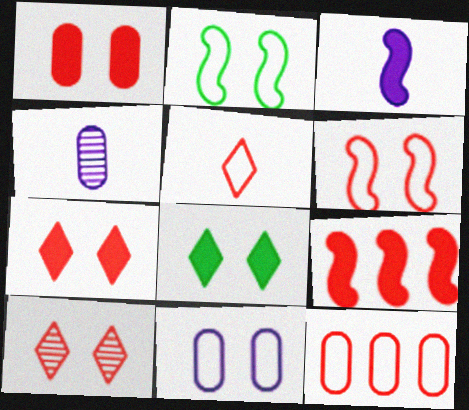[[1, 6, 10], 
[5, 6, 12]]